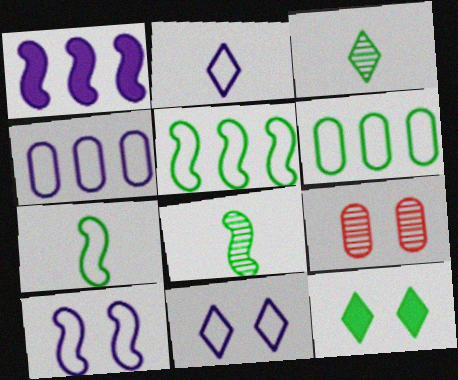[[2, 4, 10], 
[6, 8, 12], 
[9, 10, 12]]